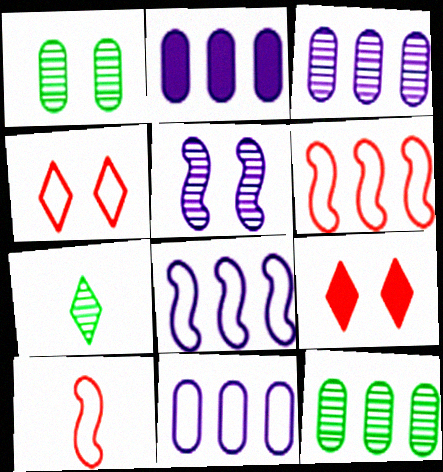[[2, 3, 11]]